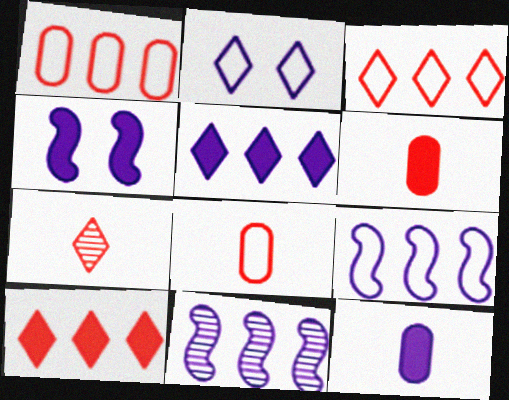[[2, 11, 12], 
[4, 5, 12]]